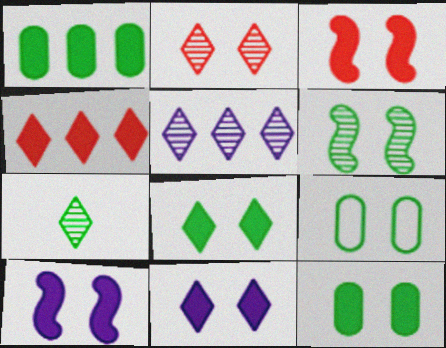[[2, 5, 7], 
[2, 9, 10], 
[3, 11, 12], 
[6, 8, 9]]